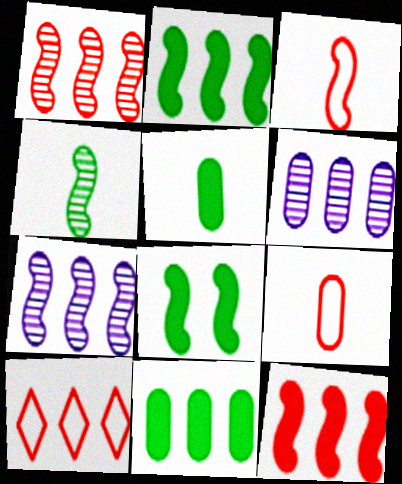[[2, 6, 10], 
[3, 7, 8], 
[7, 10, 11]]